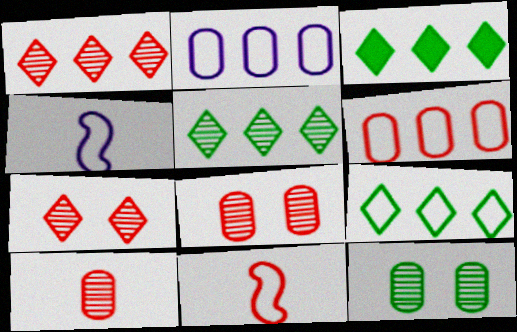[[3, 4, 8], 
[3, 5, 9]]